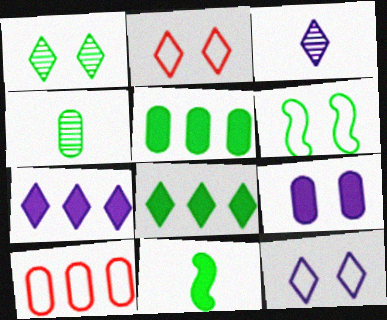[[2, 3, 8], 
[3, 7, 12], 
[4, 6, 8], 
[4, 9, 10]]